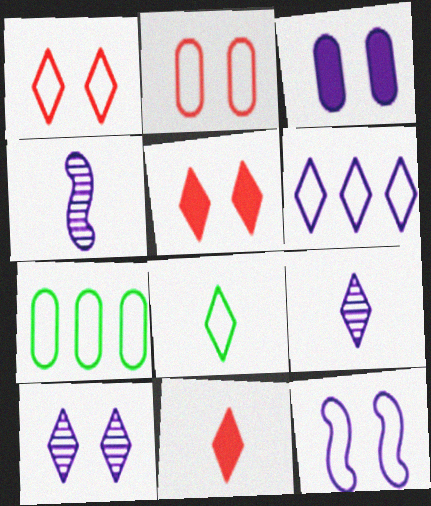[[1, 6, 8], 
[3, 4, 6], 
[3, 10, 12], 
[4, 5, 7], 
[8, 9, 11]]